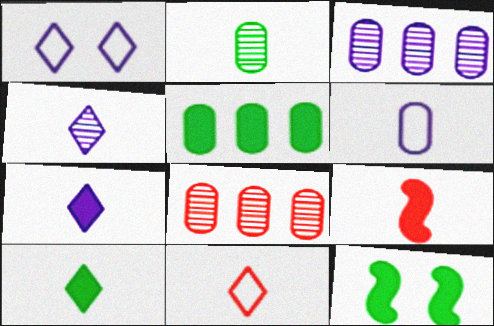[[3, 11, 12], 
[4, 10, 11], 
[5, 10, 12]]